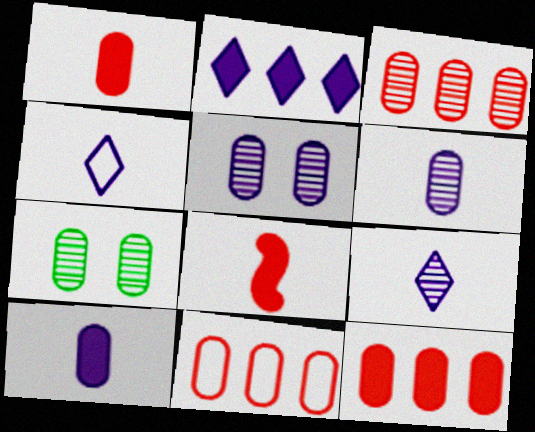[[3, 6, 7], 
[3, 11, 12], 
[7, 10, 11]]